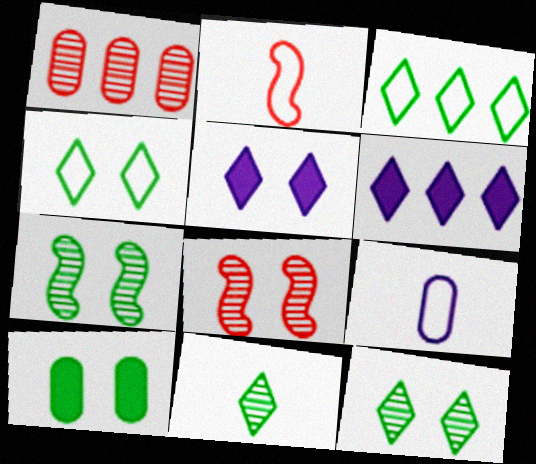[[1, 9, 10], 
[4, 7, 10]]